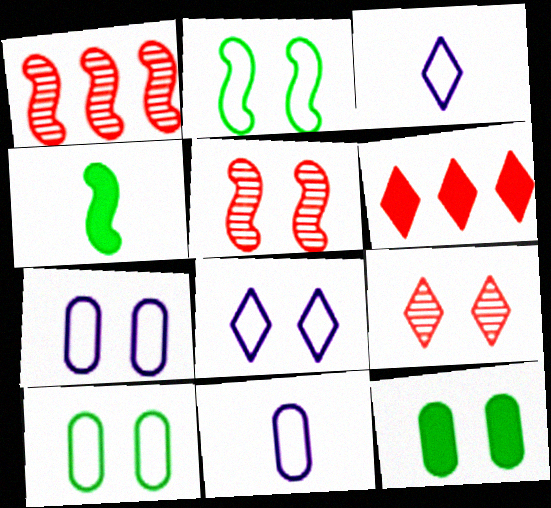[[1, 3, 12], 
[5, 8, 12]]